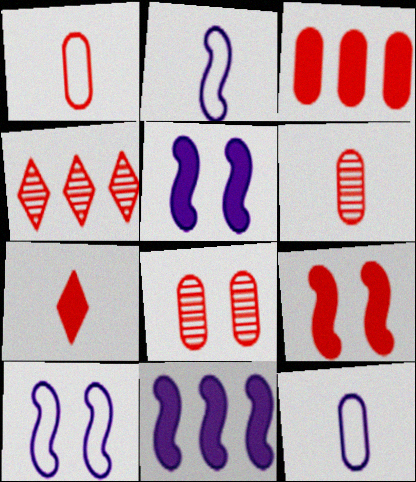[[1, 3, 8], 
[1, 4, 9], 
[3, 7, 9]]